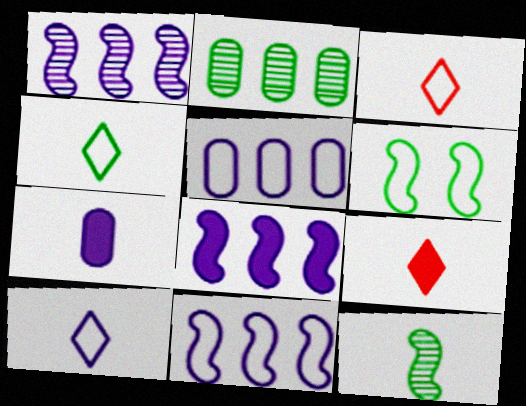[[1, 8, 11], 
[3, 4, 10], 
[3, 5, 6], 
[3, 7, 12]]